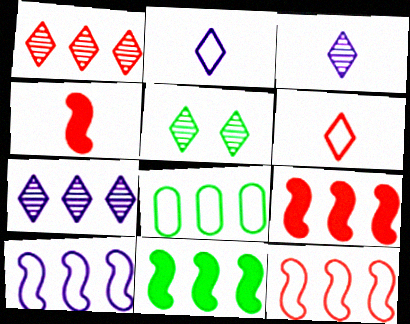[[1, 3, 5], 
[7, 8, 9]]